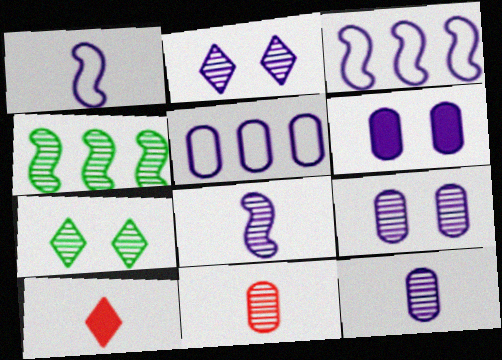[[2, 4, 11], 
[5, 6, 12]]